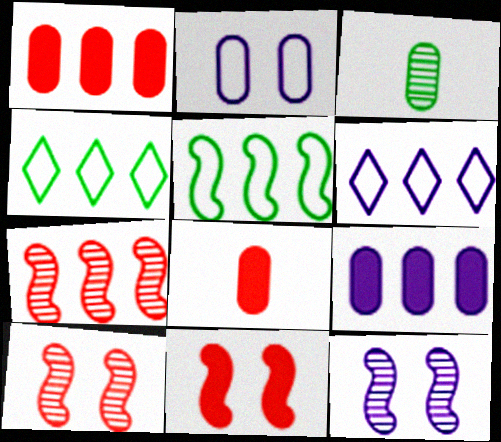[[1, 2, 3], 
[3, 6, 11], 
[4, 7, 9], 
[4, 8, 12]]